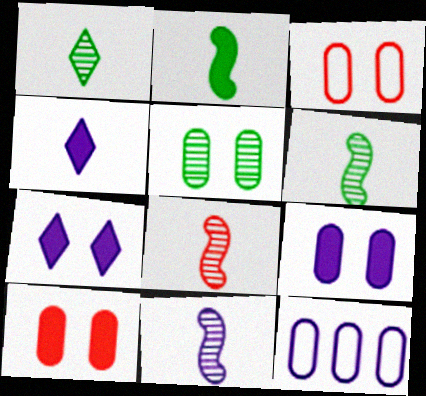[[3, 5, 9], 
[6, 8, 11], 
[7, 11, 12]]